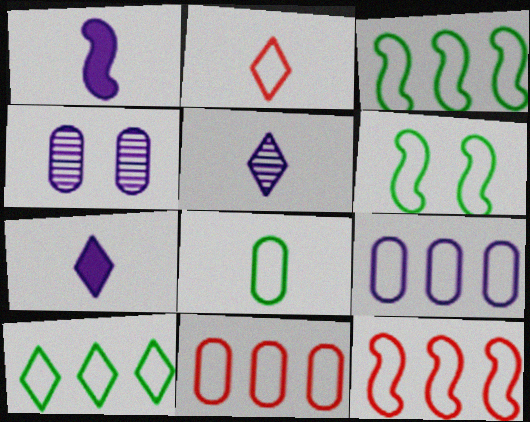[[2, 6, 9], 
[6, 8, 10], 
[9, 10, 12]]